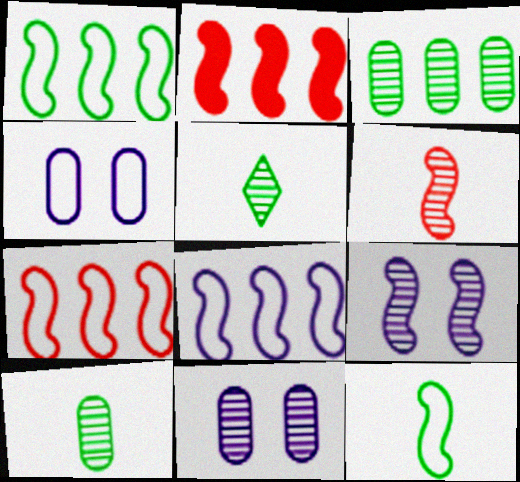[[1, 7, 8], 
[2, 4, 5], 
[2, 9, 12]]